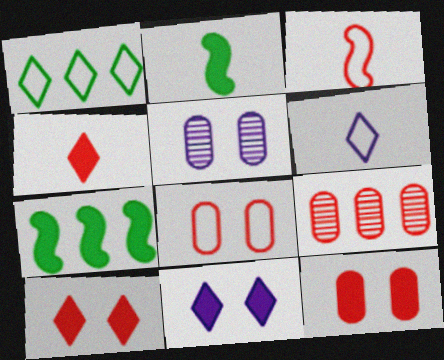[[3, 9, 10]]